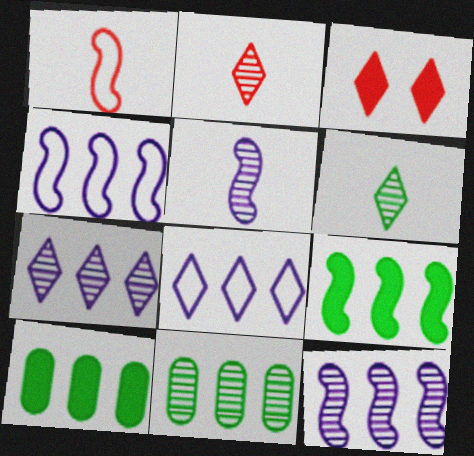[[3, 6, 8]]